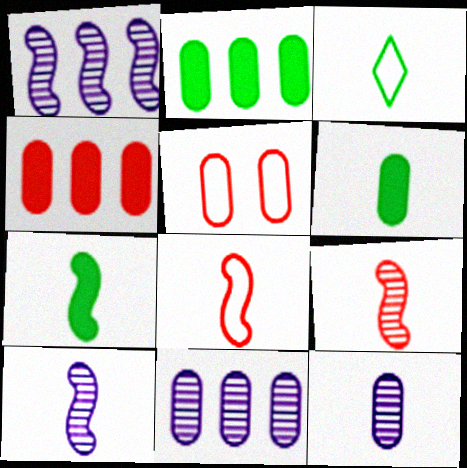[[2, 5, 12], 
[5, 6, 11], 
[7, 8, 10]]